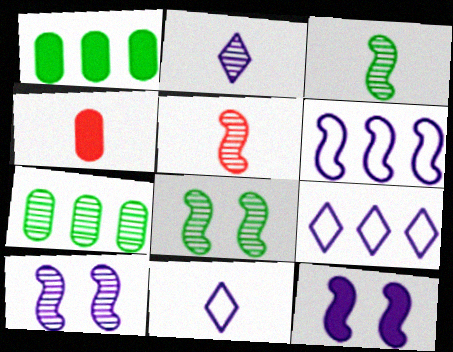[[3, 4, 11], 
[4, 8, 9]]